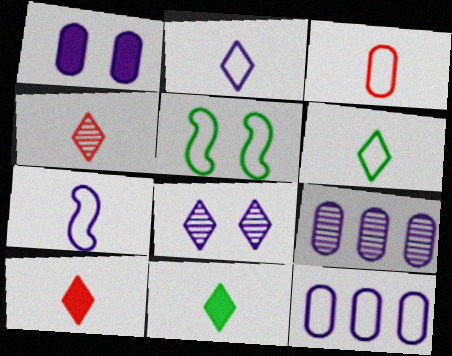[[2, 4, 11], 
[3, 6, 7], 
[5, 9, 10]]